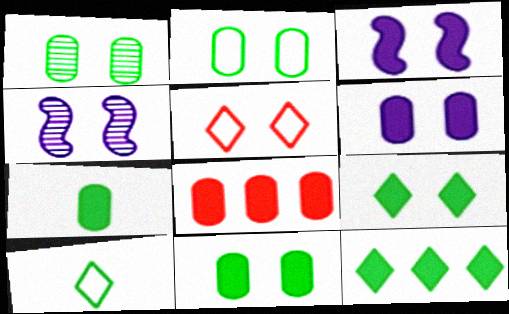[[1, 2, 11], 
[1, 3, 5], 
[4, 5, 11], 
[4, 8, 10], 
[6, 7, 8]]